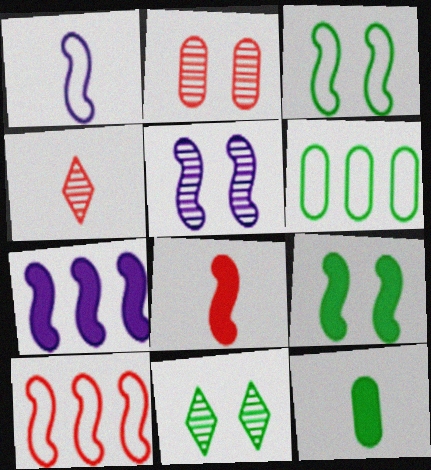[[1, 3, 10], 
[1, 4, 12], 
[1, 5, 7], 
[2, 5, 11], 
[7, 8, 9]]